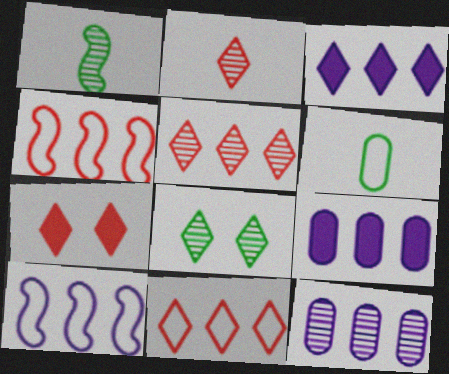[[2, 7, 11], 
[3, 10, 12]]